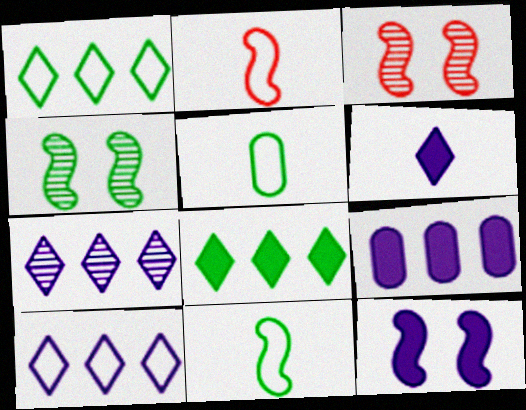[[4, 5, 8], 
[6, 9, 12]]